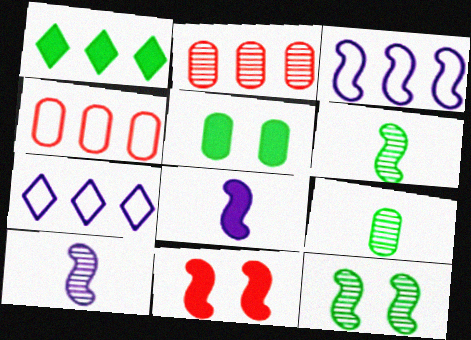[[1, 2, 3], 
[3, 6, 11], 
[7, 9, 11]]